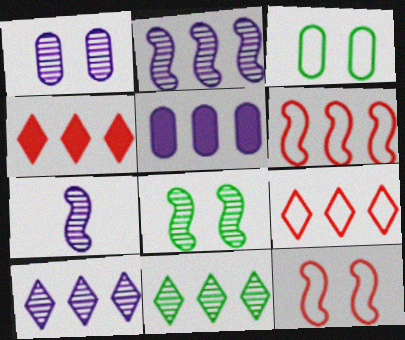[[1, 7, 10], 
[3, 4, 7], 
[5, 6, 11]]